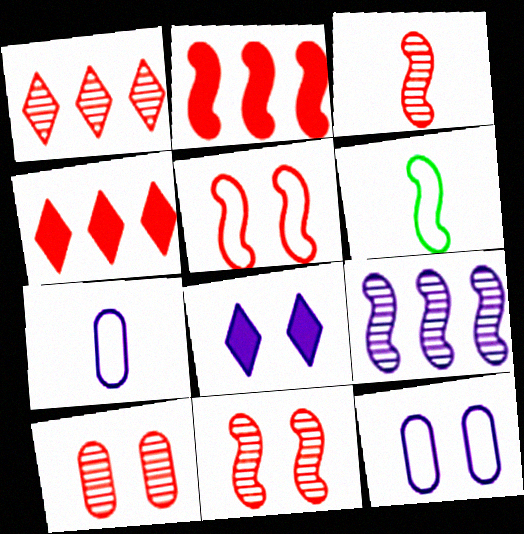[[1, 3, 10], 
[2, 3, 5], 
[7, 8, 9]]